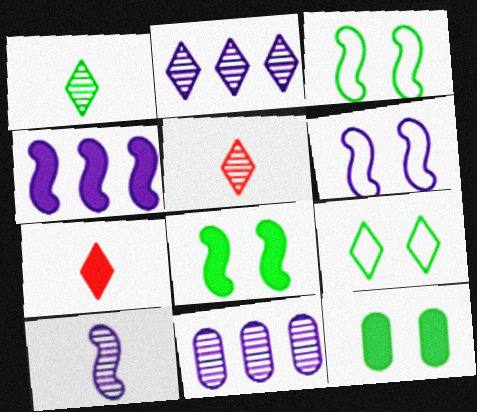[[2, 7, 9], 
[3, 7, 11], 
[4, 6, 10], 
[4, 7, 12]]